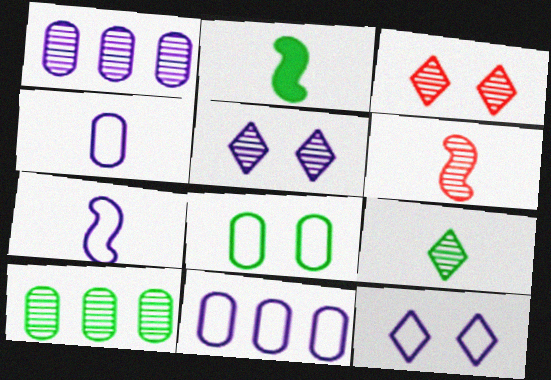[[2, 3, 11], 
[2, 6, 7], 
[5, 6, 10], 
[7, 11, 12]]